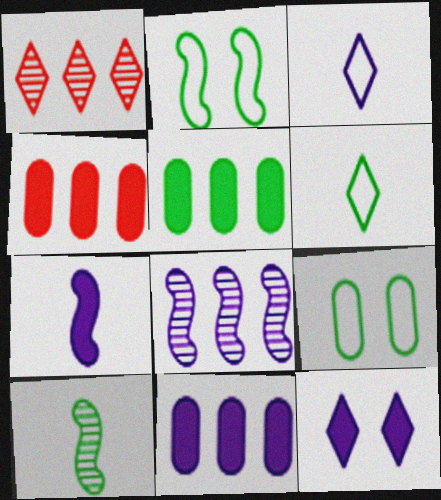[[1, 6, 12], 
[1, 7, 9], 
[4, 5, 11], 
[7, 11, 12]]